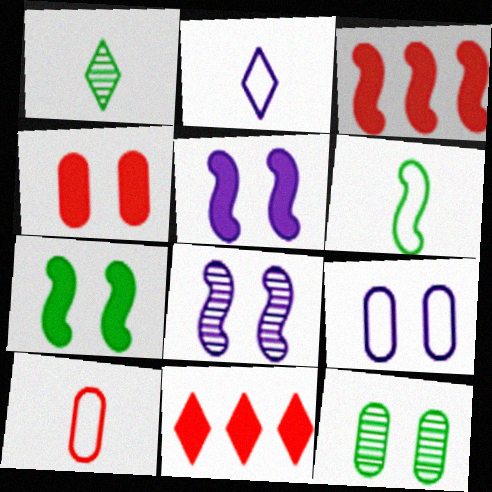[[1, 3, 9], 
[2, 3, 12], 
[2, 6, 10], 
[3, 6, 8], 
[4, 9, 12]]